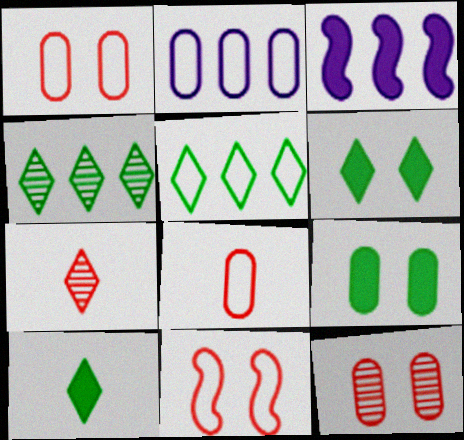[]